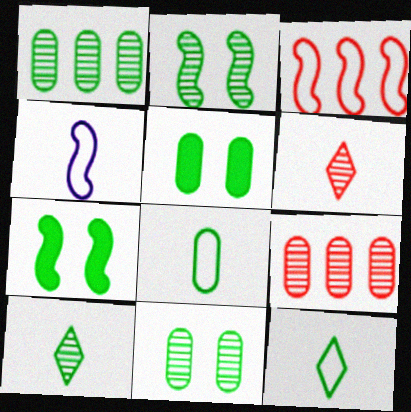[[1, 2, 10], 
[1, 5, 8], 
[1, 7, 12]]